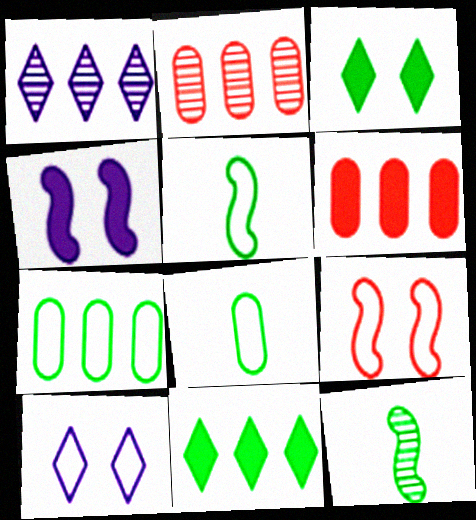[[3, 7, 12], 
[6, 10, 12]]